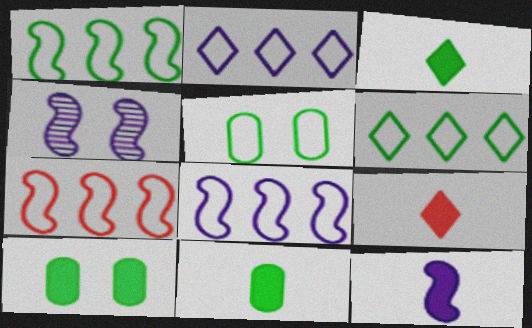[[1, 7, 8], 
[4, 8, 12], 
[9, 11, 12]]